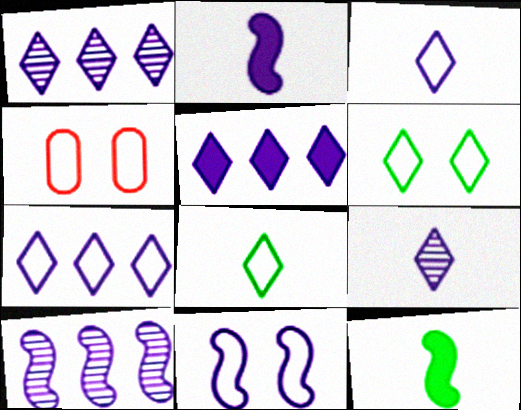[[1, 4, 12], 
[1, 5, 7], 
[2, 10, 11], 
[4, 6, 11]]